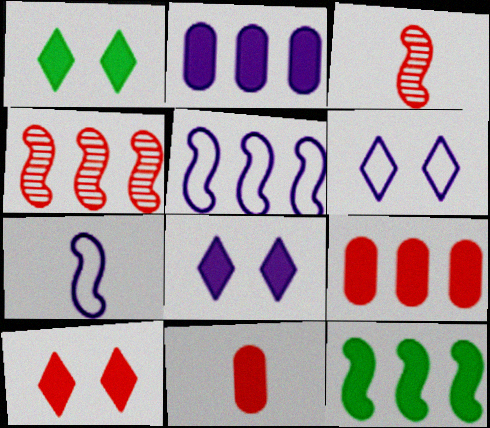[[1, 8, 10], 
[4, 5, 12], 
[8, 11, 12]]